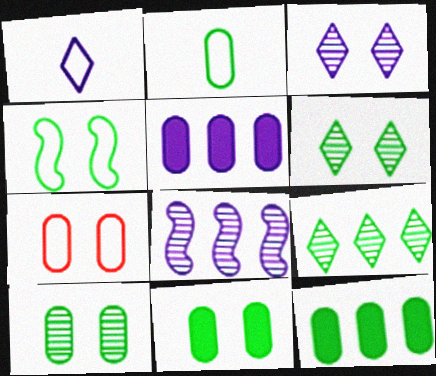[[2, 10, 12], 
[4, 6, 11]]